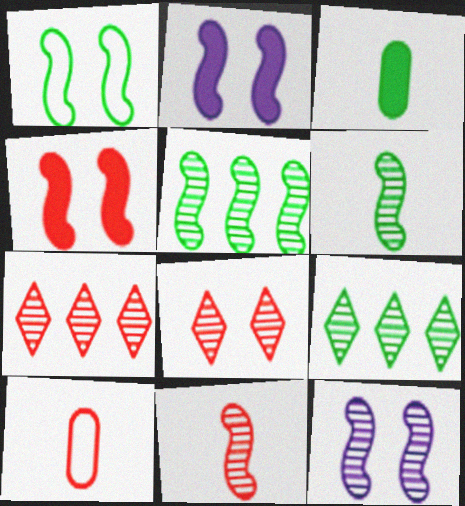[[1, 3, 9], 
[1, 4, 12], 
[2, 9, 10], 
[4, 7, 10], 
[5, 11, 12]]